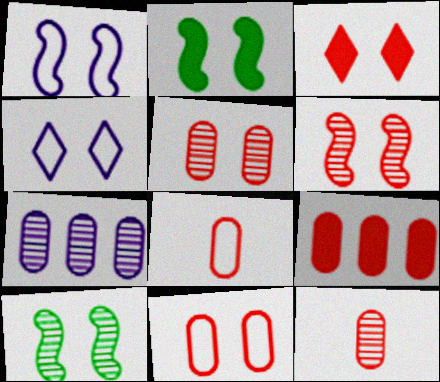[[1, 2, 6], 
[2, 4, 5], 
[3, 6, 11], 
[5, 8, 9], 
[9, 11, 12]]